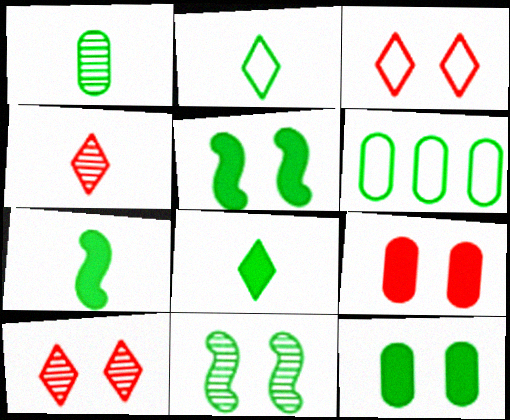[[1, 2, 7], 
[1, 6, 12], 
[6, 8, 11]]